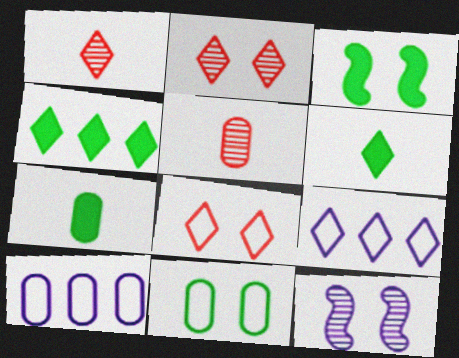[[1, 3, 10], 
[2, 6, 9], 
[3, 4, 7], 
[3, 5, 9]]